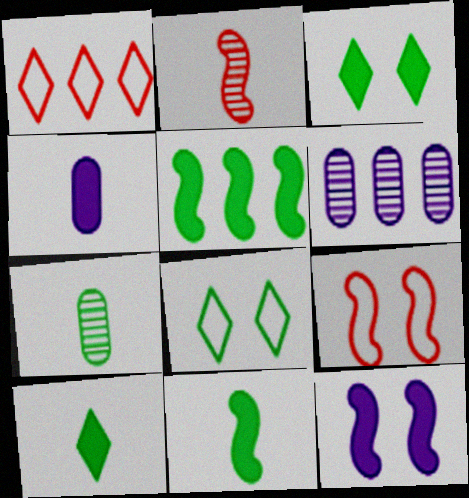[[1, 5, 6], 
[1, 7, 12], 
[5, 7, 8], 
[6, 9, 10]]